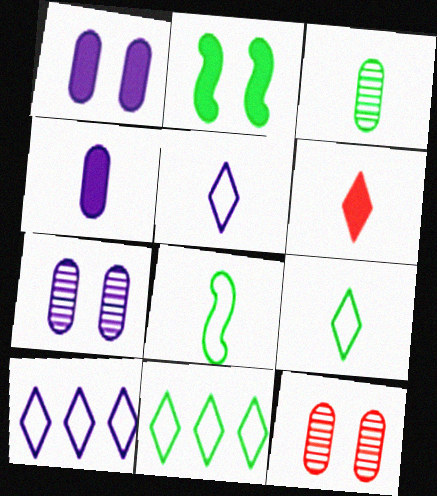[[2, 3, 11]]